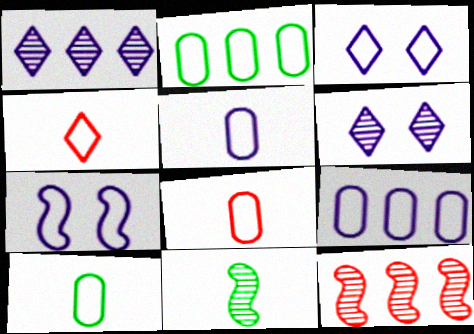[[2, 4, 7], 
[5, 8, 10]]